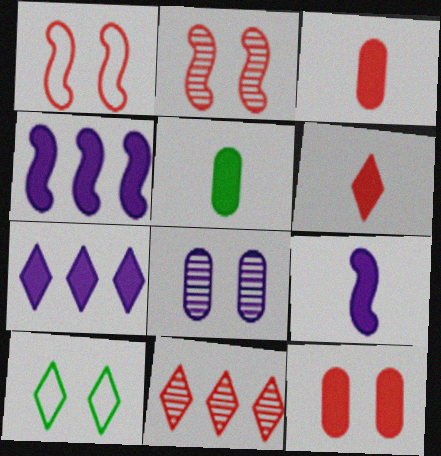[[1, 3, 11], 
[5, 6, 9]]